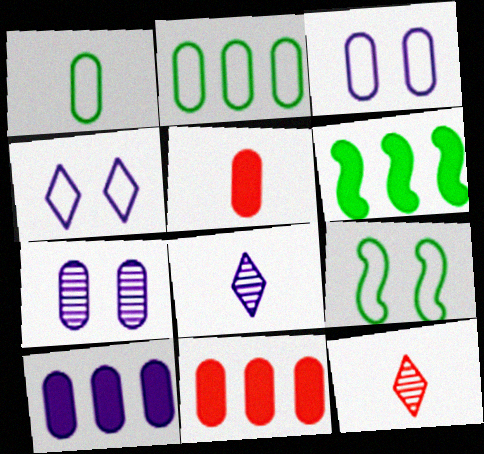[[1, 7, 11], 
[2, 5, 7], 
[3, 6, 12], 
[8, 9, 11], 
[9, 10, 12]]